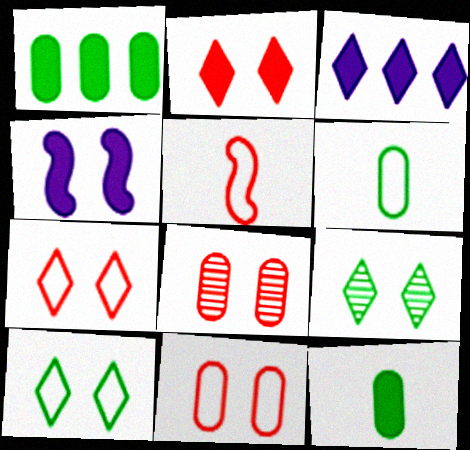[[4, 8, 10], 
[4, 9, 11]]